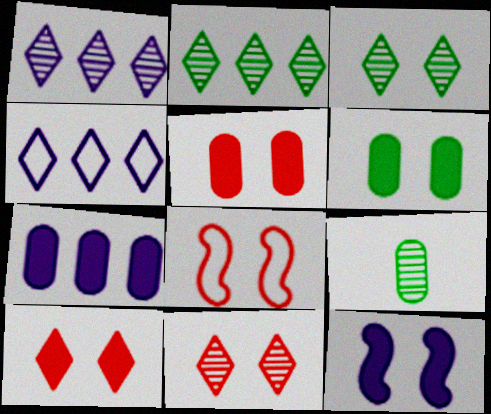[[5, 8, 11], 
[6, 10, 12]]